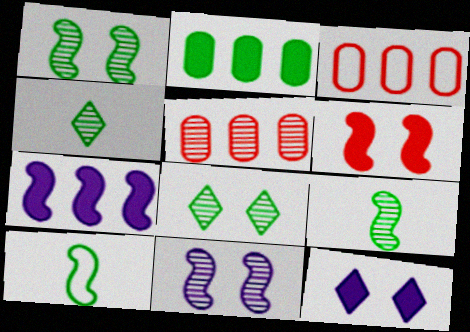[[2, 8, 10], 
[3, 9, 12], 
[4, 5, 11], 
[5, 10, 12]]